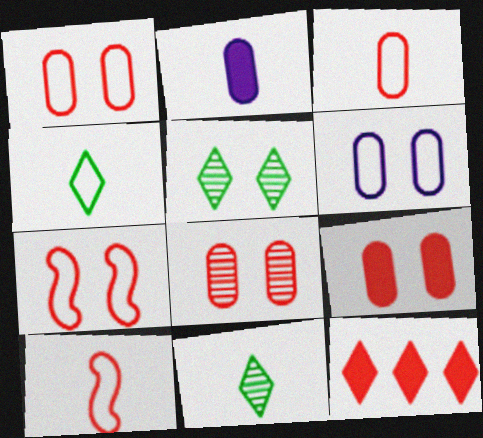[[1, 8, 9], 
[2, 10, 11], 
[8, 10, 12]]